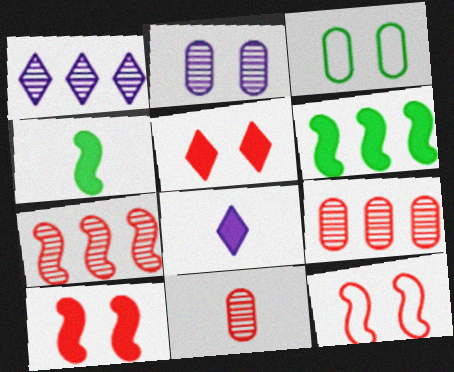[[3, 7, 8]]